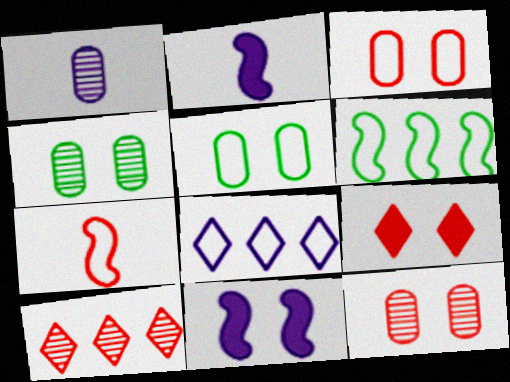[[1, 6, 9], 
[1, 8, 11], 
[2, 5, 10], 
[5, 7, 8]]